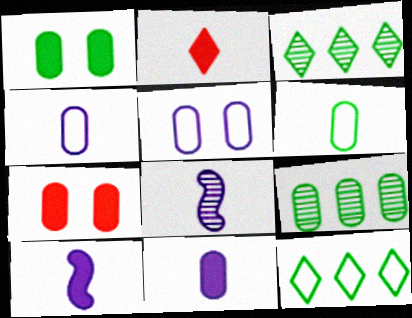[[1, 6, 9], 
[2, 6, 8], 
[4, 7, 9], 
[7, 8, 12]]